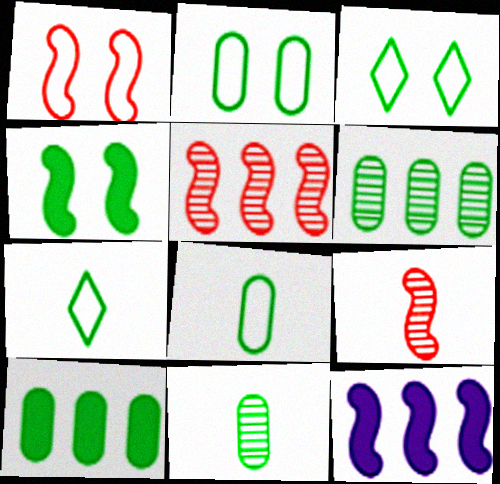[[2, 10, 11], 
[4, 6, 7]]